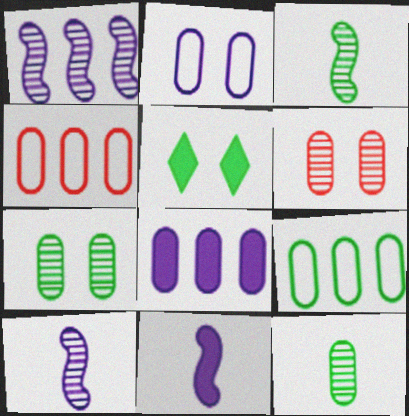[[3, 5, 9], 
[4, 5, 10]]